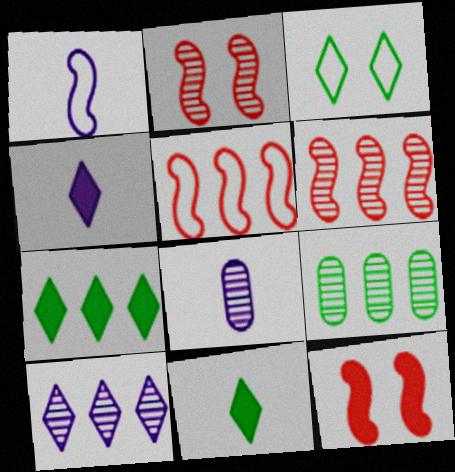[[1, 4, 8], 
[6, 9, 10]]